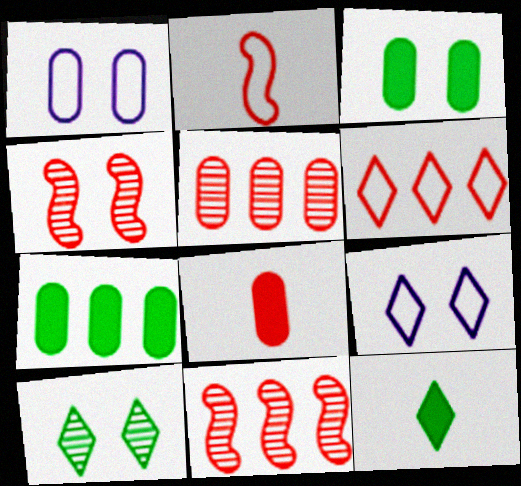[[1, 11, 12], 
[3, 4, 9], 
[4, 6, 8]]